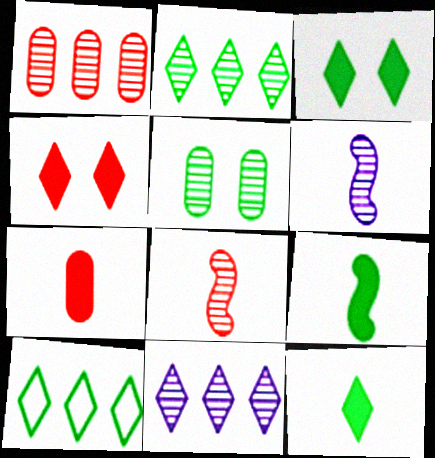[[5, 8, 11], 
[5, 9, 10]]